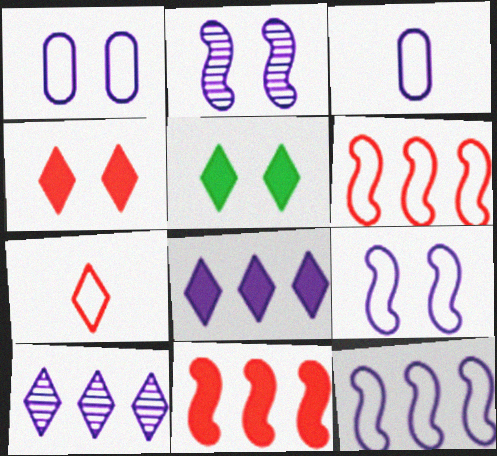[[2, 3, 8], 
[5, 7, 10]]